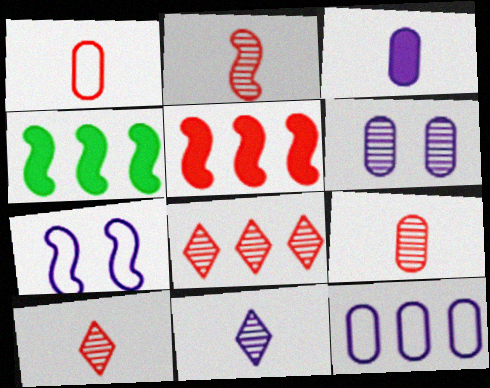[[2, 4, 7], 
[2, 9, 10], 
[3, 6, 12], 
[4, 8, 12]]